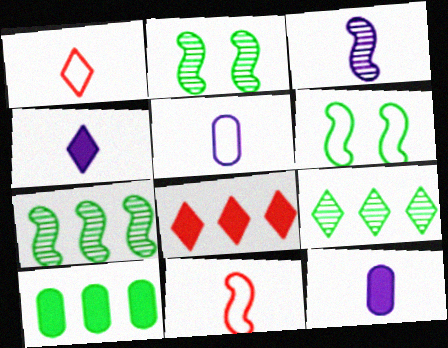[[2, 5, 8], 
[3, 4, 5]]